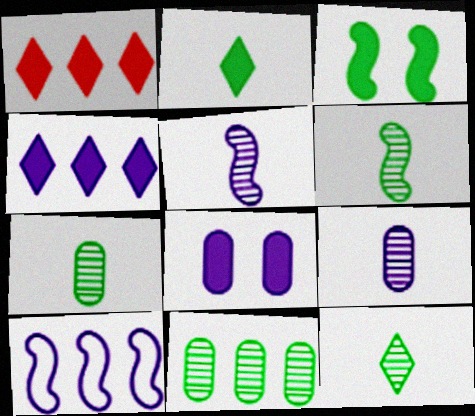[[1, 10, 11], 
[6, 7, 12]]